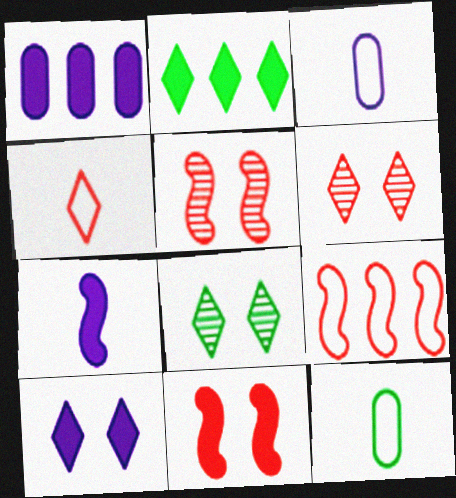[[1, 7, 10], 
[2, 3, 5]]